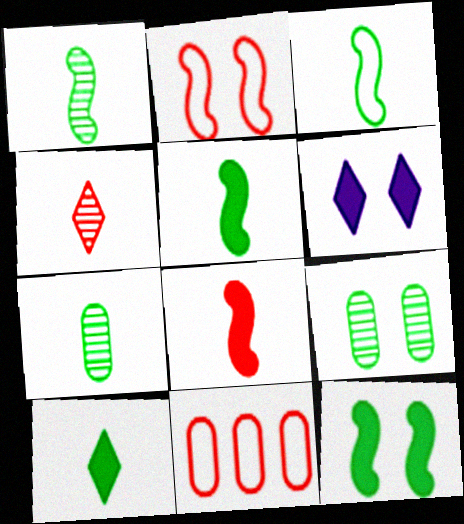[[1, 3, 5], 
[1, 6, 11], 
[2, 6, 9], 
[3, 7, 10]]